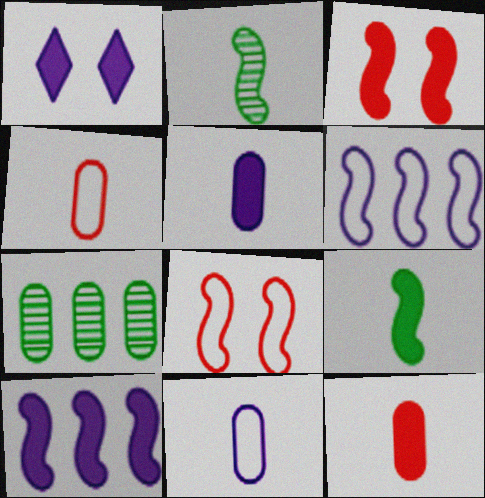[[1, 5, 10], 
[2, 3, 6], 
[2, 8, 10], 
[3, 9, 10]]